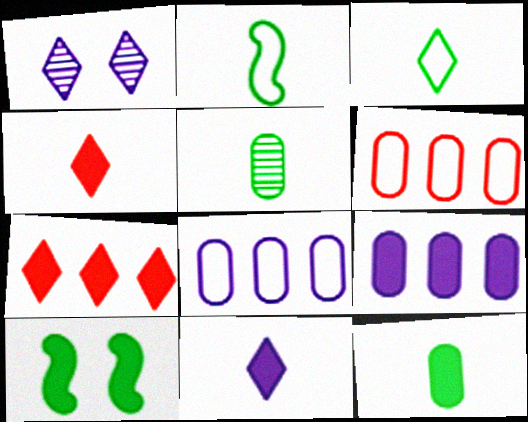[[1, 3, 7], 
[4, 9, 10]]